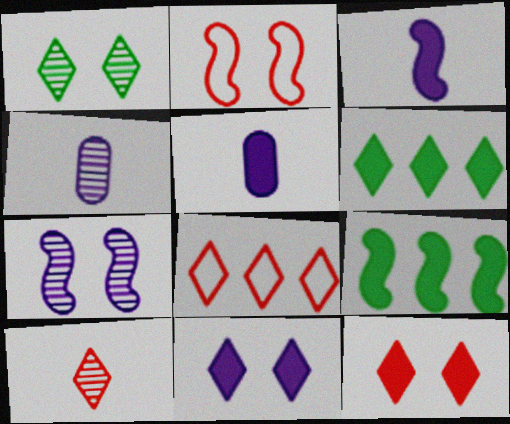[[2, 4, 6], 
[5, 9, 12], 
[8, 10, 12]]